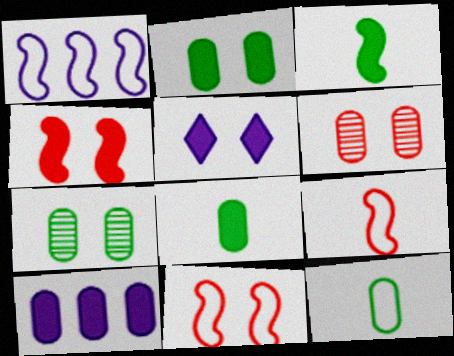[[2, 4, 5], 
[5, 7, 11], 
[6, 10, 12]]